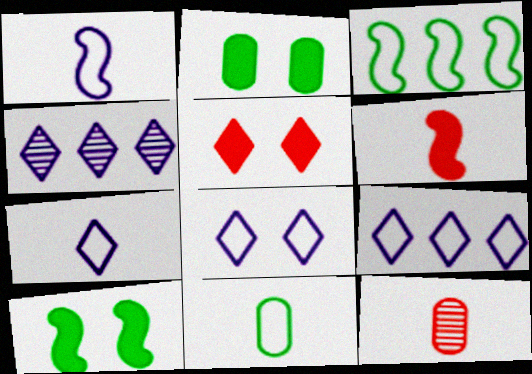[[7, 8, 9], 
[9, 10, 12]]